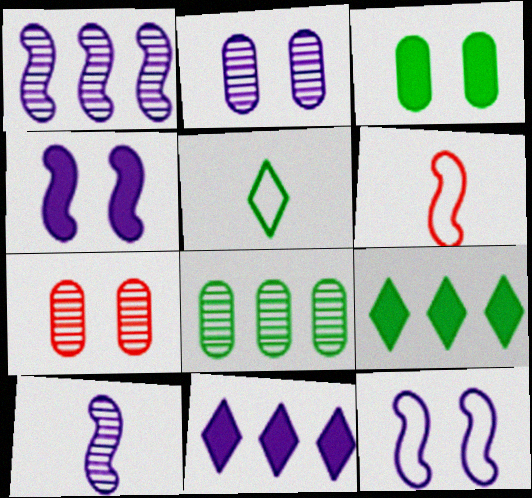[[2, 6, 9]]